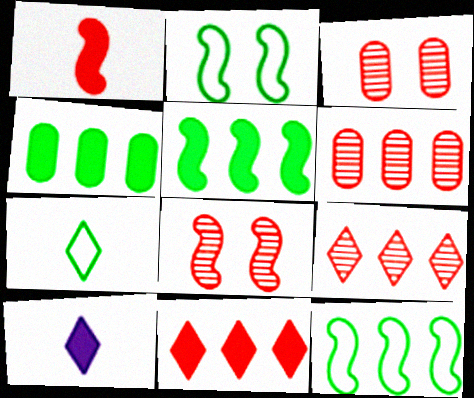[[2, 6, 10], 
[3, 10, 12]]